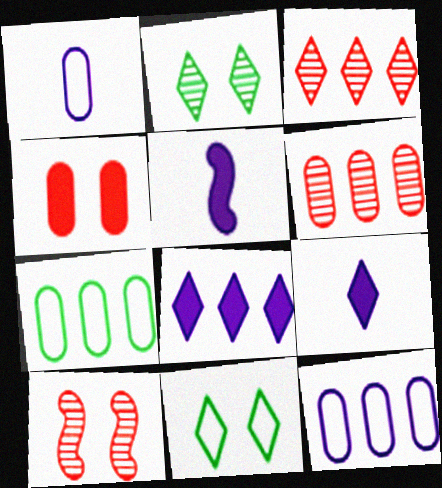[[3, 9, 11], 
[5, 6, 11], 
[7, 9, 10]]